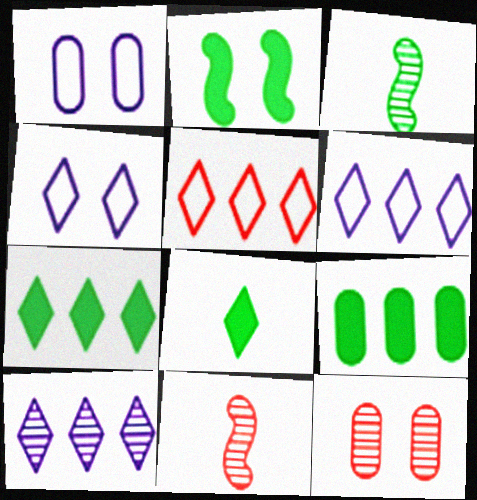[[1, 7, 11], 
[2, 4, 12], 
[2, 8, 9], 
[3, 10, 12], 
[4, 9, 11], 
[5, 7, 10]]